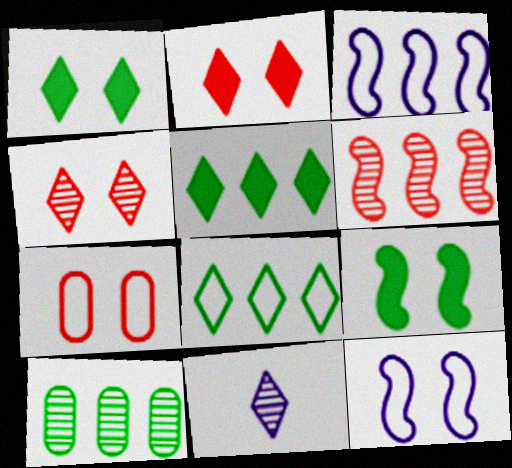[[2, 8, 11]]